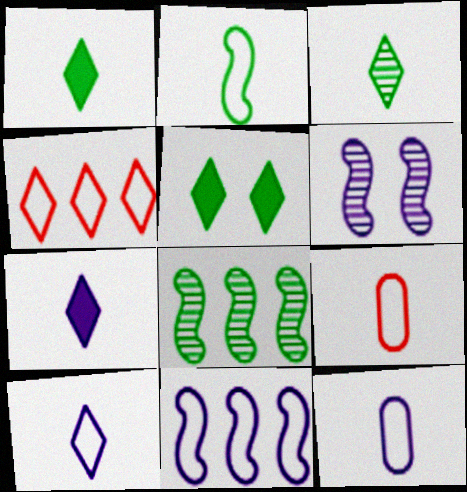[[2, 9, 10]]